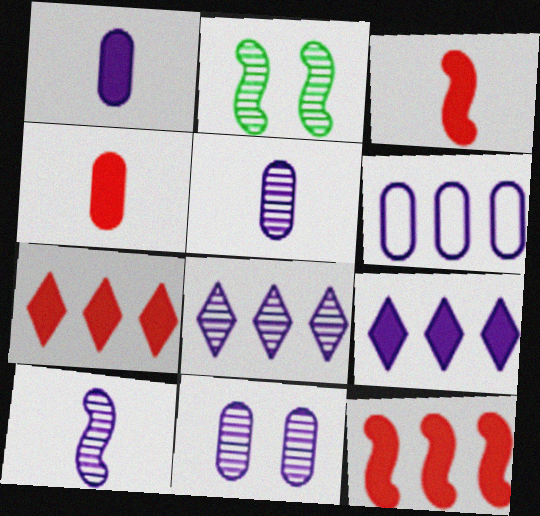[[1, 6, 11], 
[8, 10, 11]]